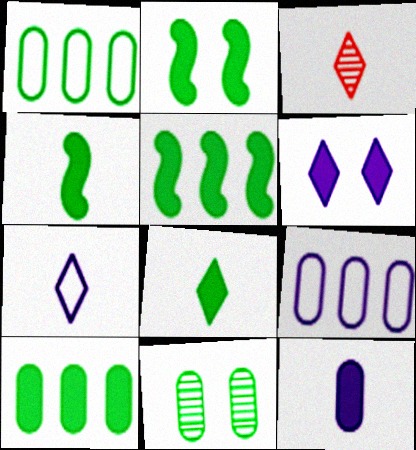[[2, 3, 9], 
[2, 4, 5], 
[2, 8, 10], 
[3, 7, 8]]